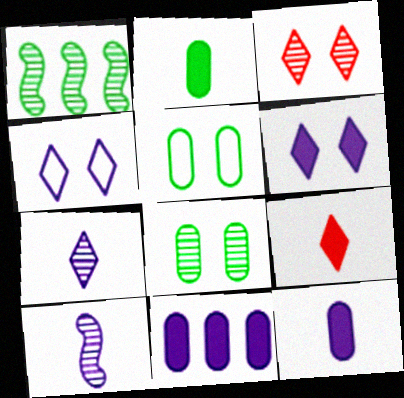[[4, 10, 11]]